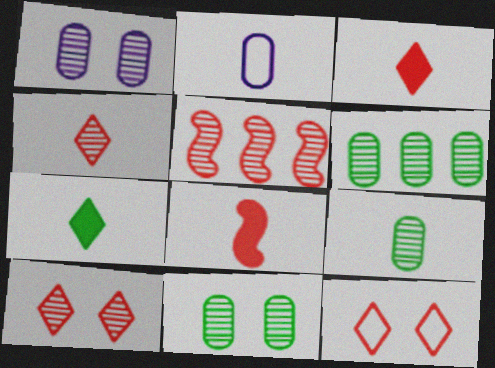[[6, 9, 11]]